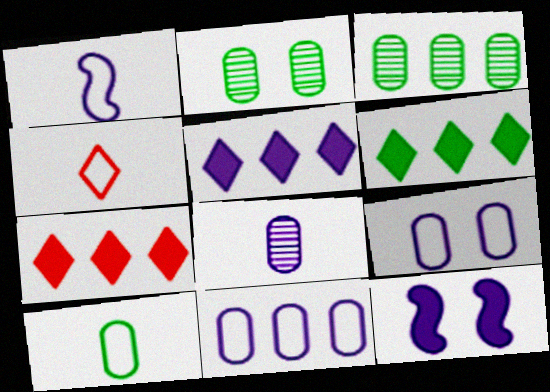[[1, 2, 7], 
[1, 4, 10], 
[3, 4, 12], 
[5, 6, 7]]